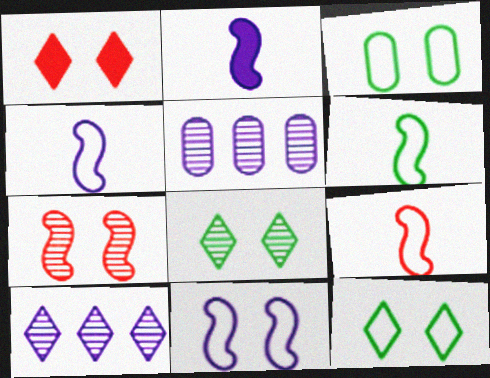[[1, 5, 6], 
[4, 6, 9]]